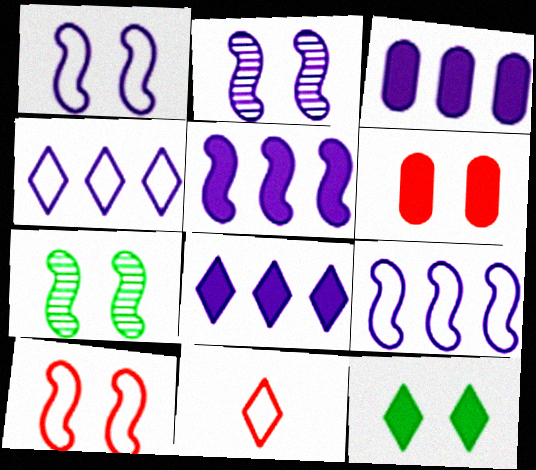[[3, 5, 8], 
[3, 7, 11]]